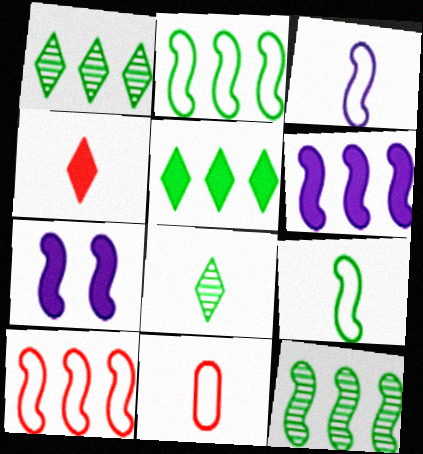[[1, 7, 11], 
[6, 10, 12]]